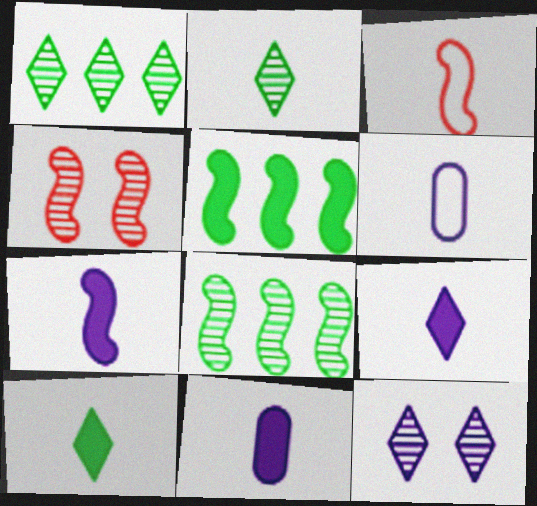[[2, 3, 11], 
[7, 9, 11]]